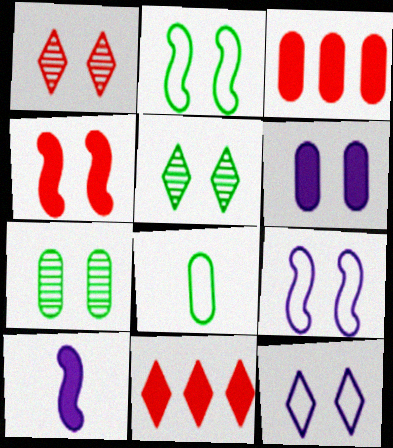[[1, 2, 6], 
[4, 7, 12]]